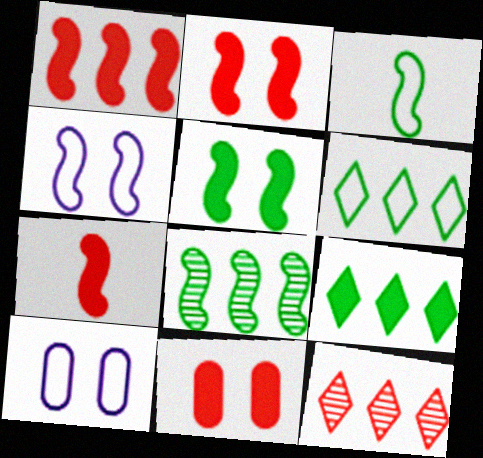[[1, 2, 7], 
[3, 5, 8], 
[4, 7, 8]]